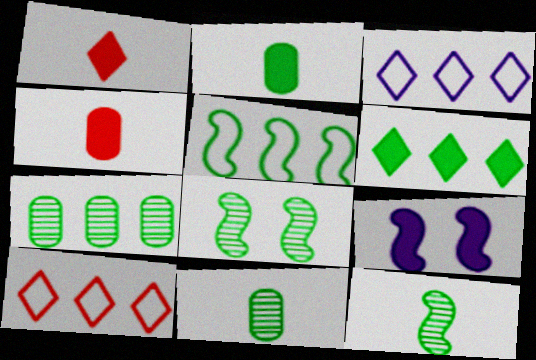[[3, 4, 8], 
[4, 6, 9], 
[5, 6, 7], 
[9, 10, 11]]